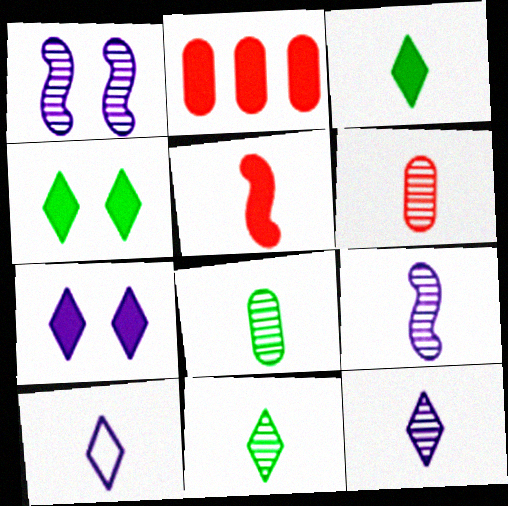[[5, 8, 10], 
[6, 9, 11]]